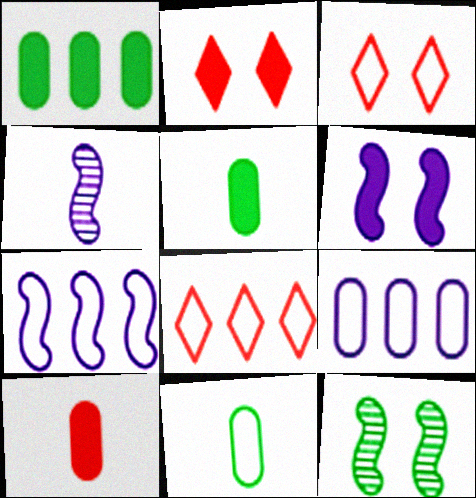[[1, 3, 4], 
[3, 7, 11], 
[4, 6, 7]]